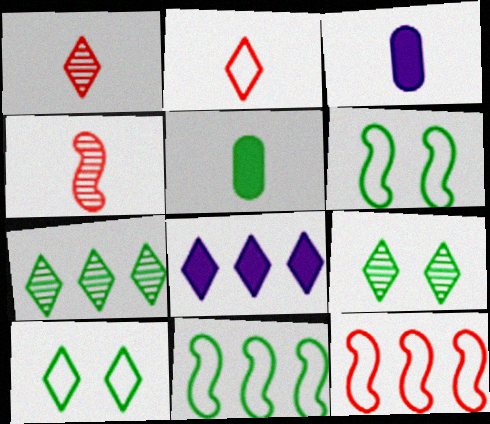[[1, 8, 10], 
[2, 8, 9], 
[3, 9, 12], 
[5, 6, 7], 
[5, 9, 11]]